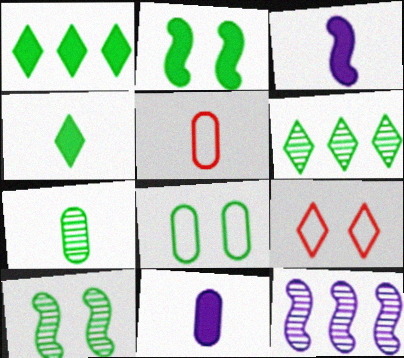[[5, 7, 11], 
[6, 7, 10]]